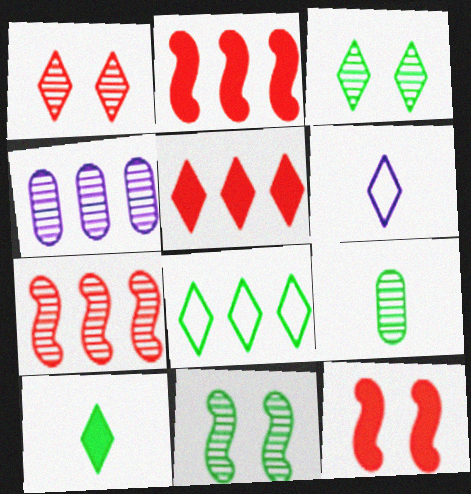[[2, 4, 8], 
[3, 5, 6], 
[3, 8, 10]]